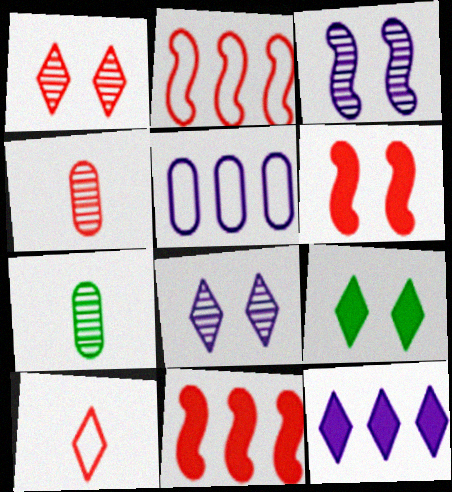[]